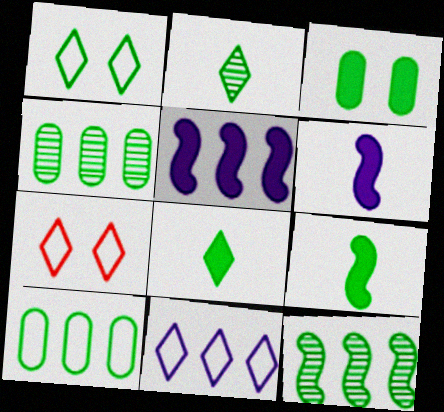[[1, 4, 9], 
[4, 6, 7]]